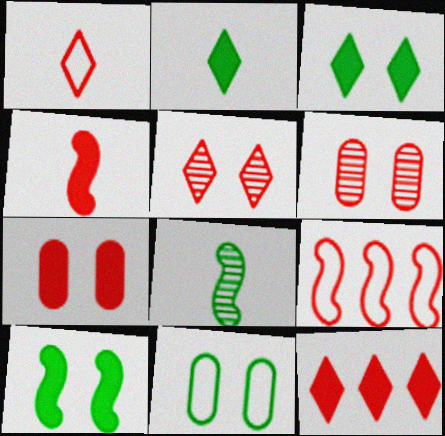[[1, 5, 12], 
[4, 7, 12]]